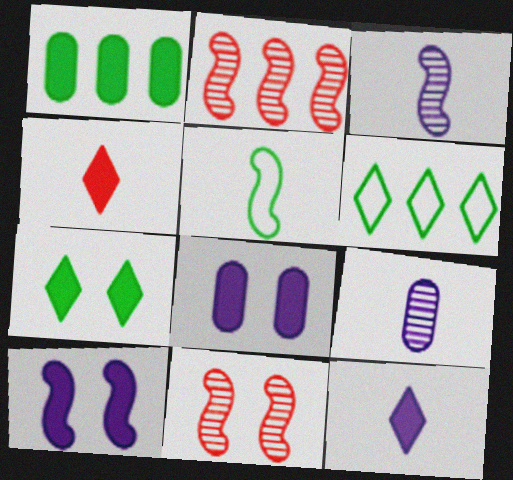[[1, 4, 10], 
[2, 5, 10], 
[4, 5, 9]]